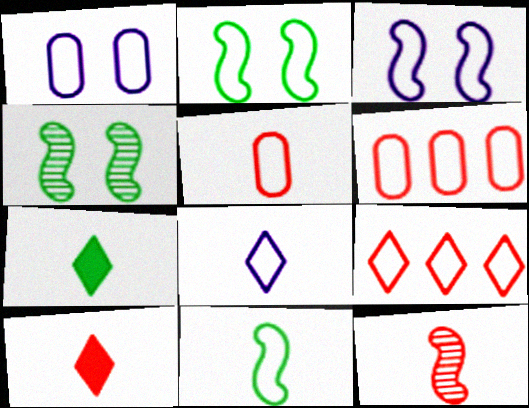[[1, 9, 11], 
[2, 6, 8], 
[5, 8, 11], 
[5, 10, 12]]